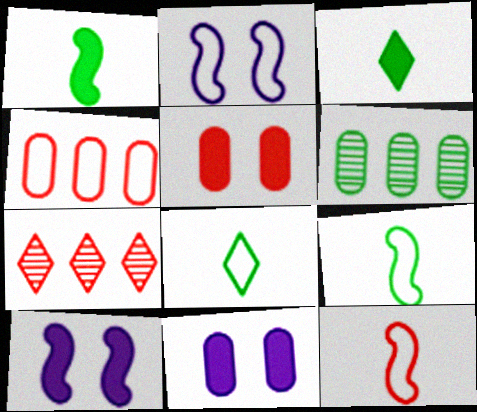[[2, 4, 8], 
[5, 7, 12], 
[7, 9, 11]]